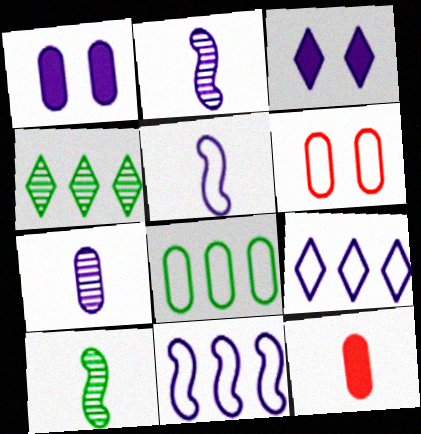[[1, 2, 9], 
[3, 7, 11]]